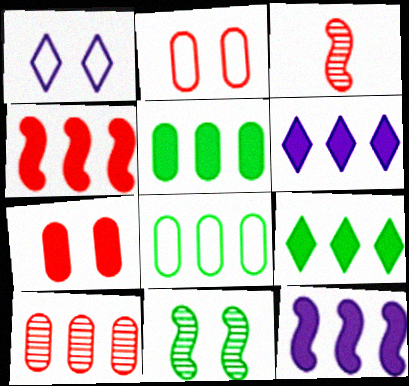[[1, 3, 5], 
[1, 7, 11], 
[4, 5, 6]]